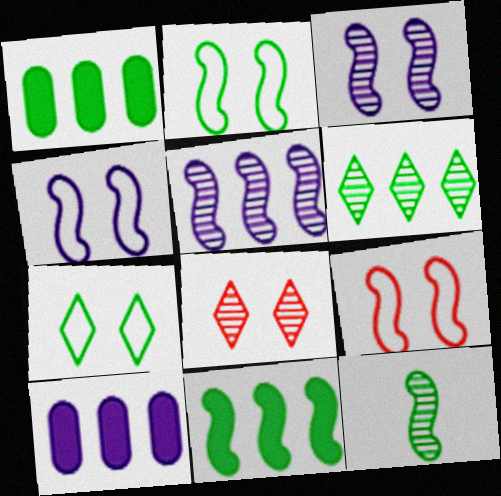[[1, 7, 12], 
[2, 4, 9], 
[2, 11, 12]]